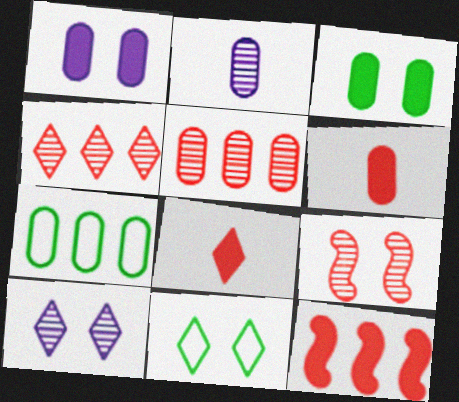[[1, 9, 11], 
[2, 11, 12]]